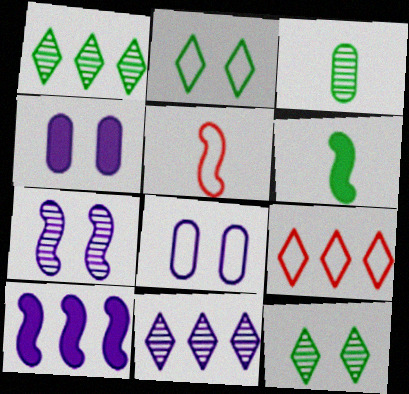[[1, 4, 5]]